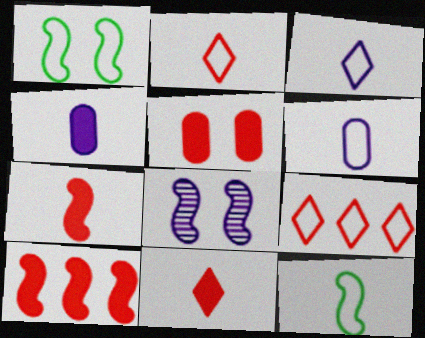[[1, 6, 9], 
[2, 6, 12], 
[5, 10, 11], 
[8, 10, 12]]